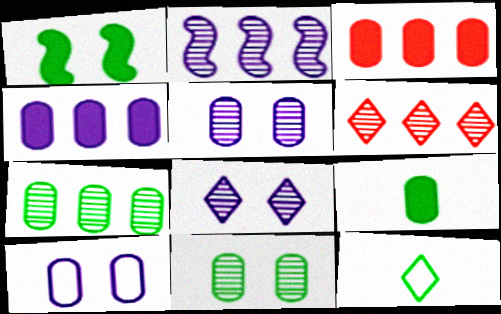[[1, 7, 12], 
[2, 6, 7]]